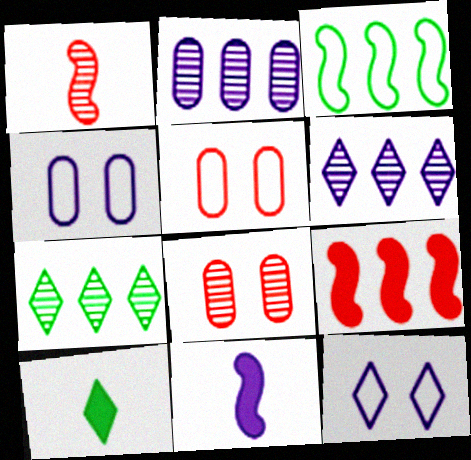[[2, 11, 12], 
[4, 6, 11], 
[5, 7, 11]]